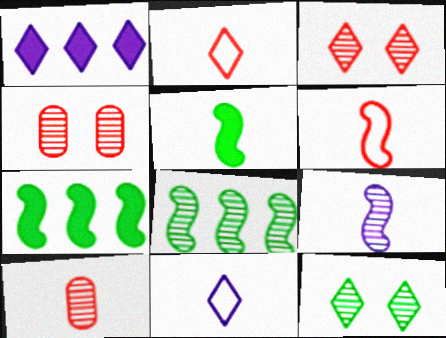[[1, 2, 12], 
[4, 7, 11], 
[5, 6, 9], 
[5, 10, 11]]